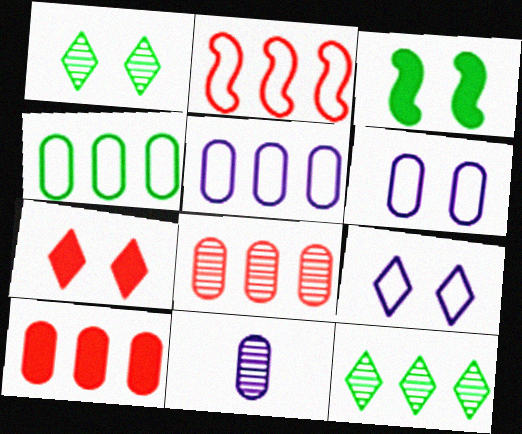[[1, 7, 9]]